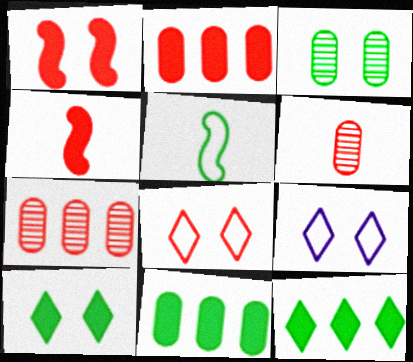[[1, 3, 9], 
[3, 5, 12], 
[4, 7, 8]]